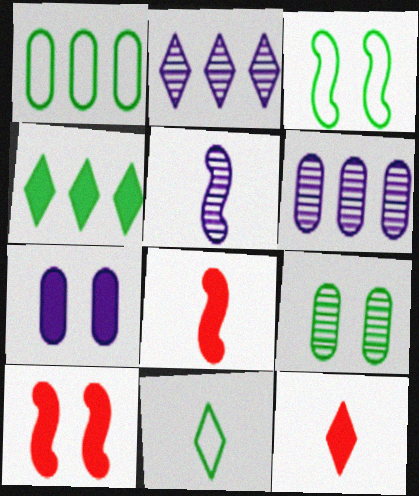[[1, 3, 11], 
[3, 6, 12], 
[4, 7, 8], 
[6, 10, 11]]